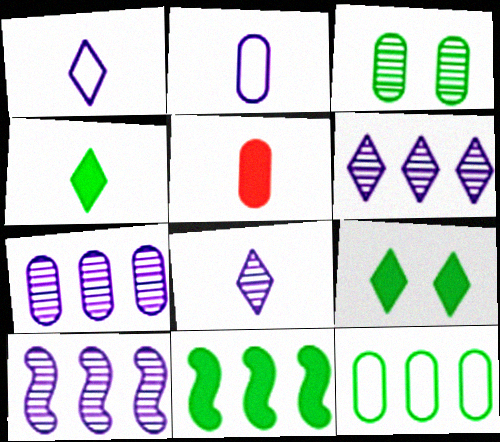[[6, 7, 10]]